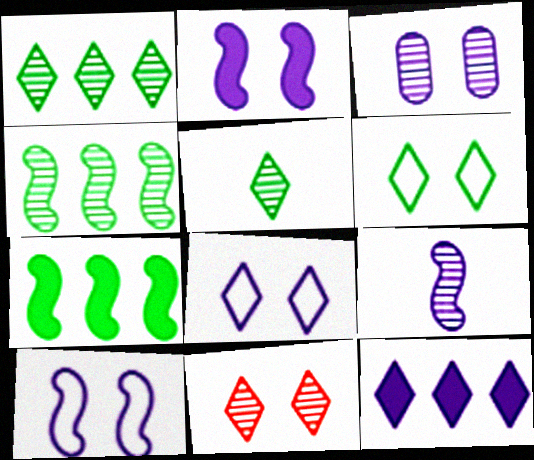[[2, 3, 8]]